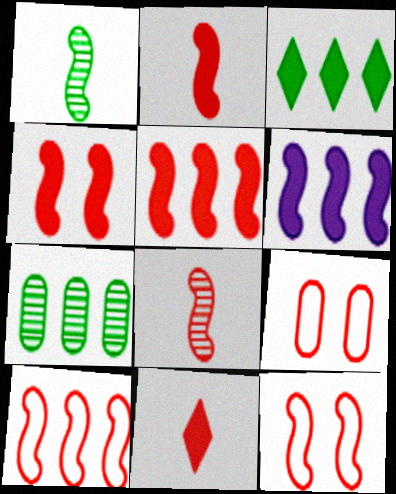[[1, 6, 12], 
[2, 4, 5], 
[4, 8, 10], 
[5, 8, 12]]